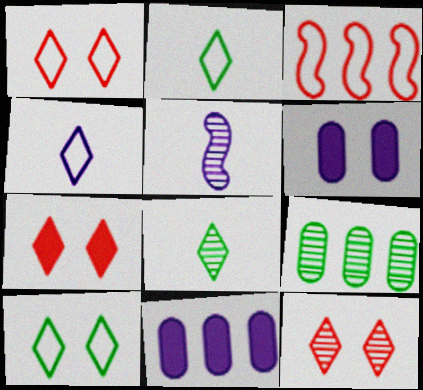[[1, 7, 12], 
[3, 6, 8], 
[5, 9, 12]]